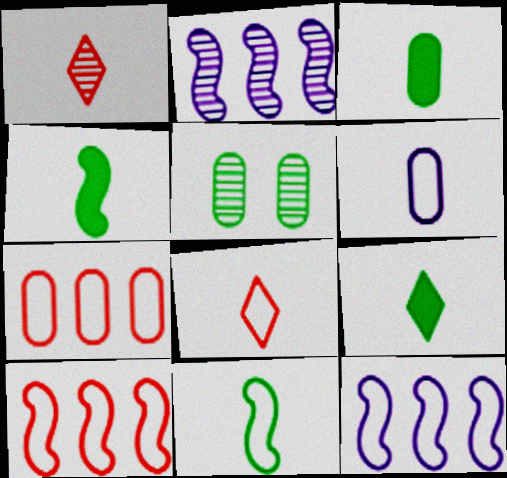[[1, 2, 5], 
[1, 4, 6], 
[3, 4, 9], 
[6, 8, 11]]